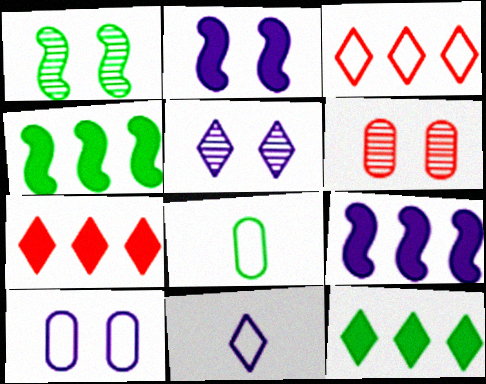[[1, 5, 6], 
[1, 8, 12], 
[2, 5, 10], 
[4, 6, 11]]